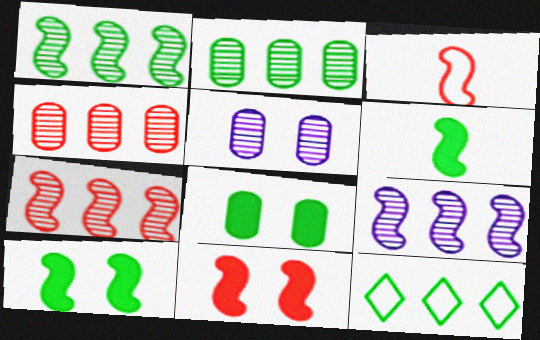[[1, 7, 9], 
[3, 7, 11], 
[3, 9, 10]]